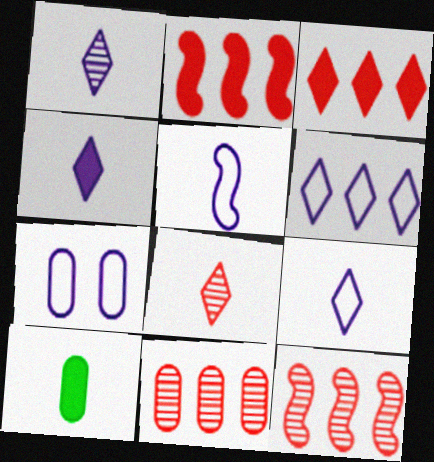[[1, 4, 9], 
[5, 6, 7], 
[5, 8, 10], 
[7, 10, 11]]